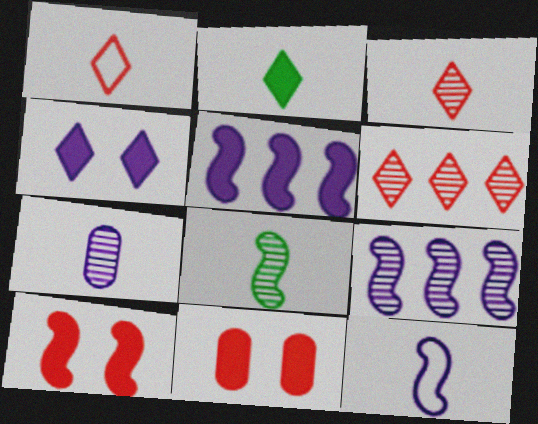[[2, 5, 11], 
[3, 7, 8]]